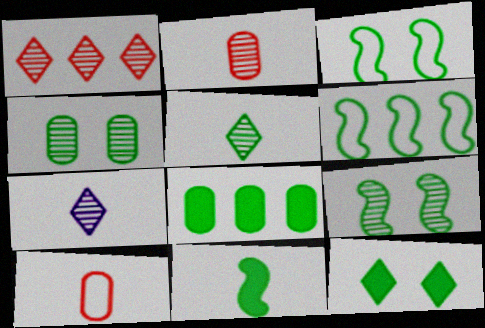[[3, 4, 12], 
[3, 5, 8], 
[6, 9, 11], 
[7, 10, 11], 
[8, 11, 12]]